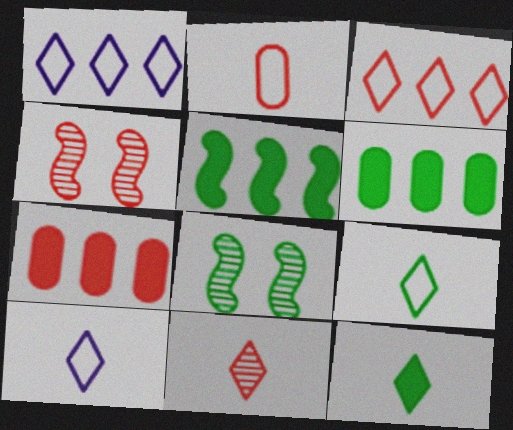[[4, 6, 10], 
[6, 8, 9], 
[7, 8, 10], 
[10, 11, 12]]